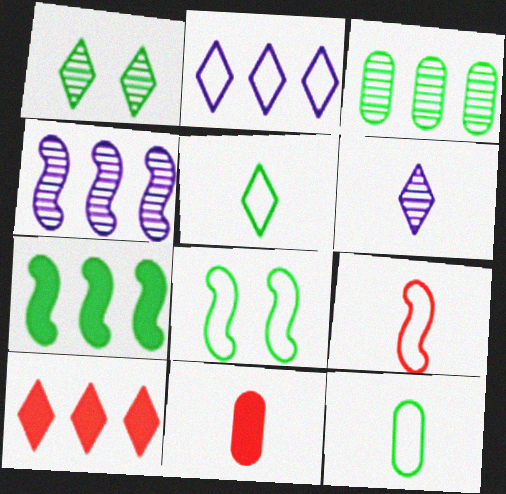[[1, 7, 12]]